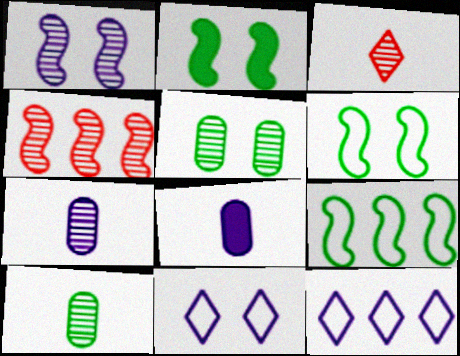[[1, 8, 12]]